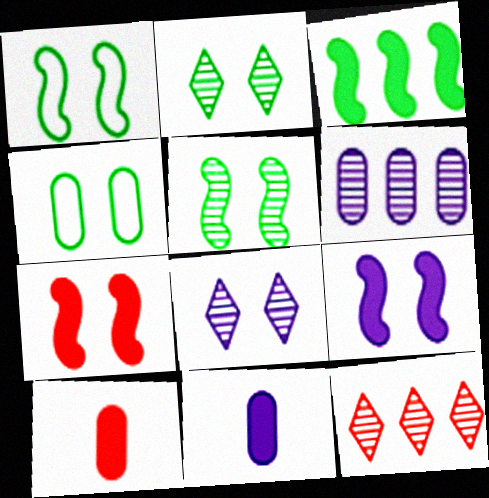[[1, 11, 12], 
[4, 6, 10], 
[4, 7, 8]]